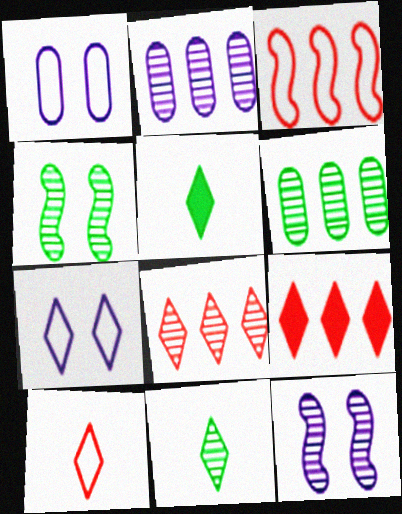[[4, 6, 11], 
[5, 7, 8], 
[7, 9, 11]]